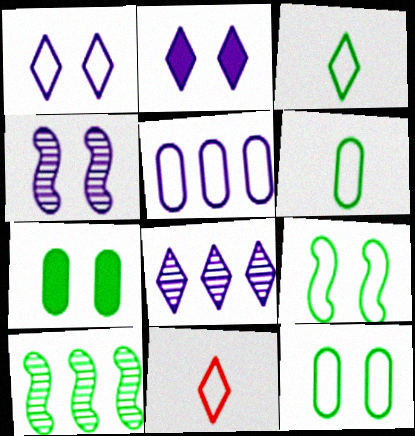[[3, 7, 10], 
[5, 9, 11]]